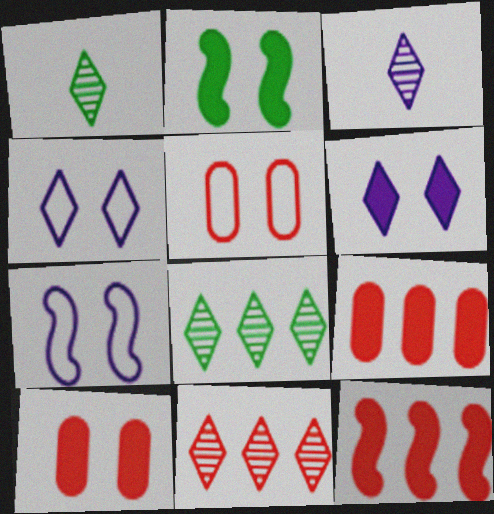[[1, 7, 9], 
[2, 6, 10]]